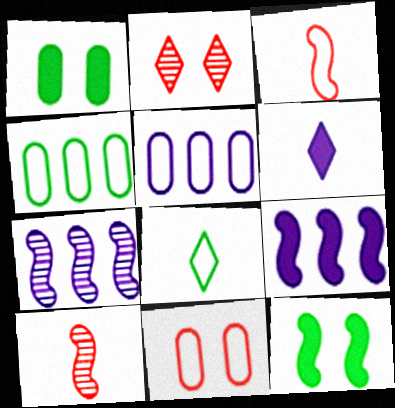[[3, 7, 12]]